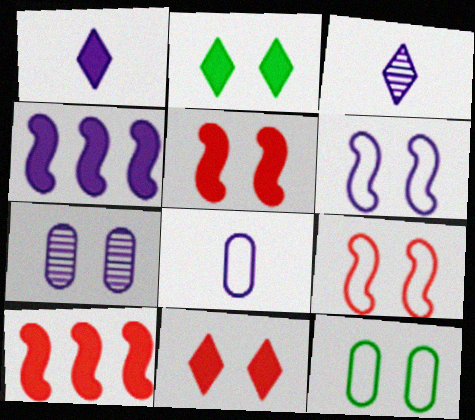[[2, 7, 9], 
[3, 10, 12]]